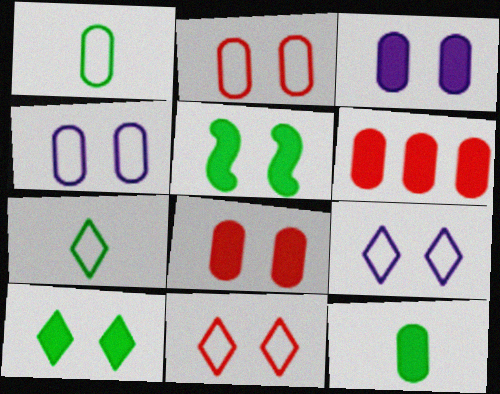[[3, 6, 12]]